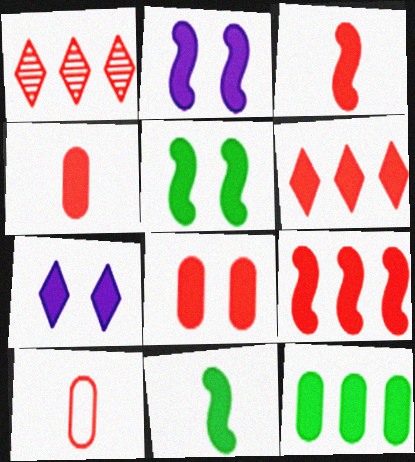[[2, 9, 11], 
[3, 6, 8], 
[3, 7, 12], 
[5, 7, 8]]